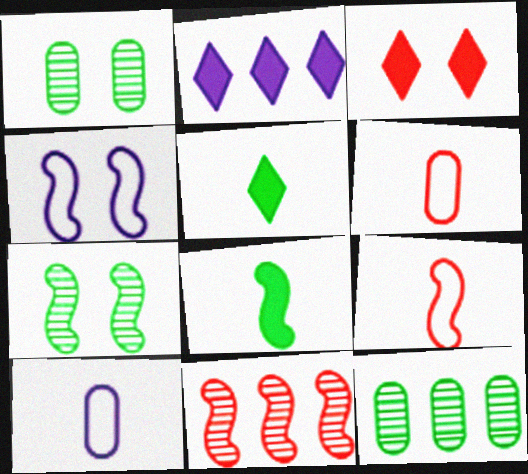[[1, 2, 9], 
[1, 3, 4], 
[2, 3, 5], 
[2, 6, 7], 
[3, 6, 11], 
[4, 8, 11]]